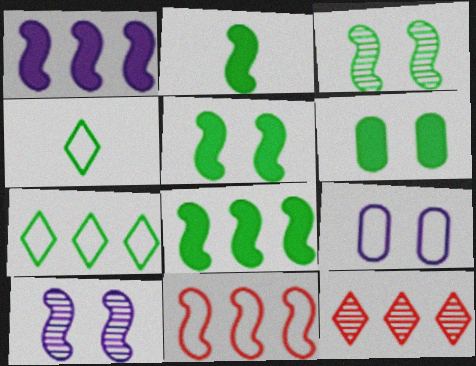[[2, 5, 8], 
[2, 9, 12], 
[2, 10, 11], 
[4, 9, 11]]